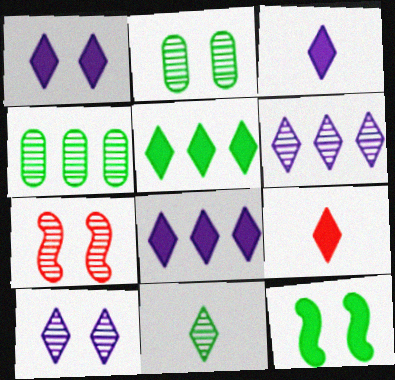[[1, 3, 8], 
[1, 5, 9], 
[2, 7, 10]]